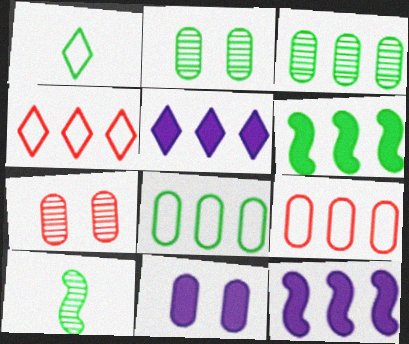[[1, 2, 6], 
[1, 7, 12], 
[3, 4, 12], 
[4, 10, 11]]